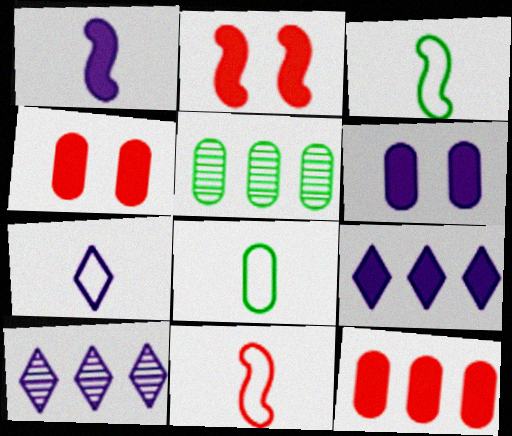[[1, 6, 9], 
[2, 5, 7], 
[2, 8, 10], 
[3, 4, 10], 
[7, 8, 11]]